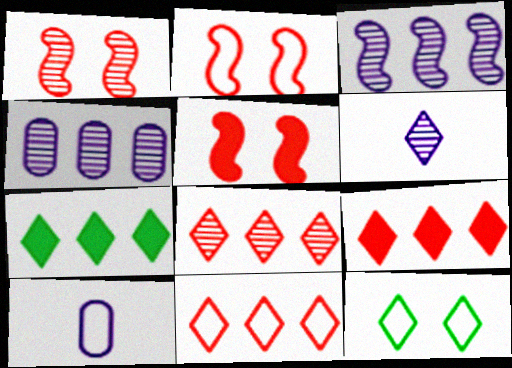[[1, 2, 5], 
[1, 7, 10], 
[6, 9, 12], 
[8, 9, 11]]